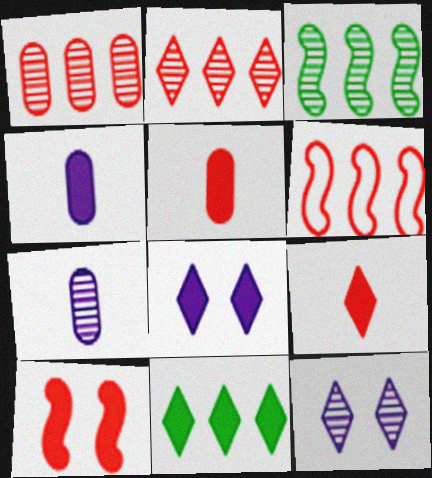[[4, 10, 11], 
[8, 9, 11]]